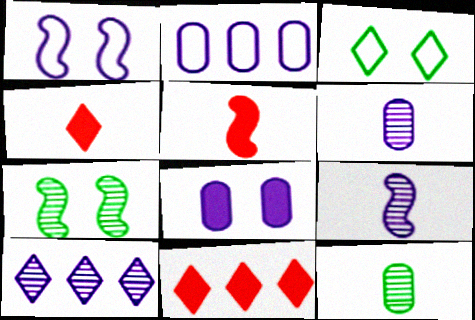[[1, 11, 12], 
[2, 4, 7], 
[2, 6, 8], 
[3, 4, 10]]